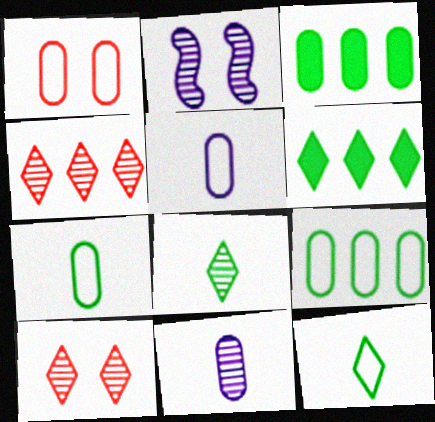[[1, 3, 11], 
[1, 5, 9]]